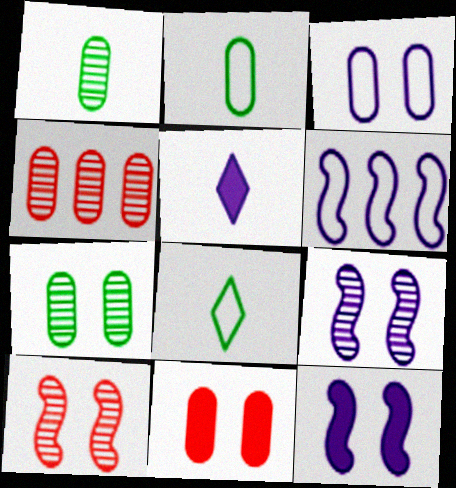[[3, 7, 11], 
[4, 8, 12]]